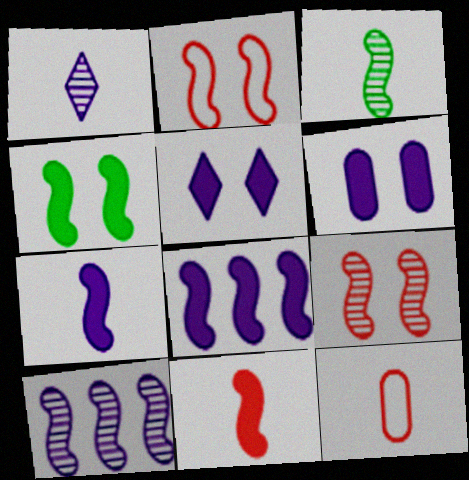[[2, 3, 8], 
[3, 9, 10], 
[4, 8, 11]]